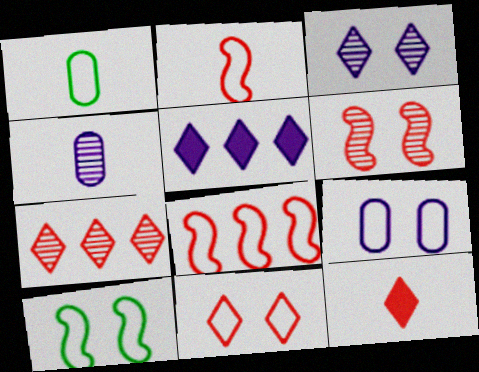[[1, 5, 6], 
[7, 11, 12], 
[9, 10, 11]]